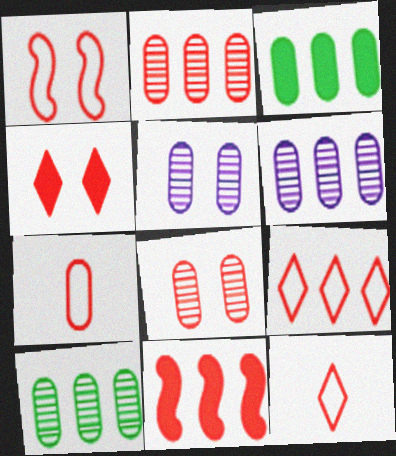[[1, 4, 8], 
[1, 7, 9], 
[2, 6, 10], 
[2, 9, 11], 
[3, 5, 7], 
[8, 11, 12]]